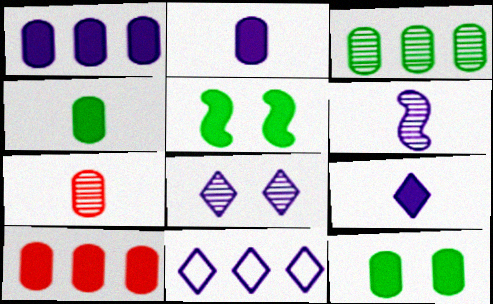[[2, 10, 12], 
[5, 7, 11], 
[5, 9, 10], 
[8, 9, 11]]